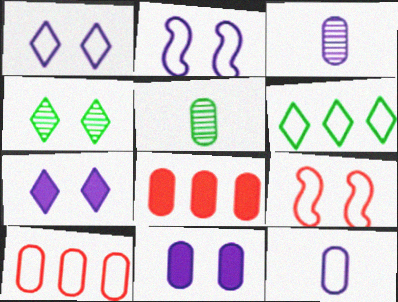[[4, 9, 11], 
[5, 10, 11], 
[6, 9, 12]]